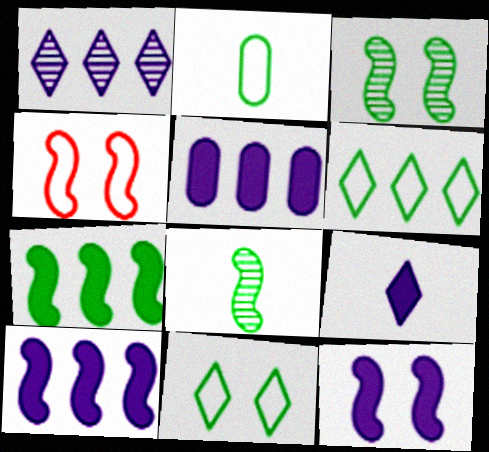[[3, 4, 12], 
[4, 8, 10], 
[5, 9, 12]]